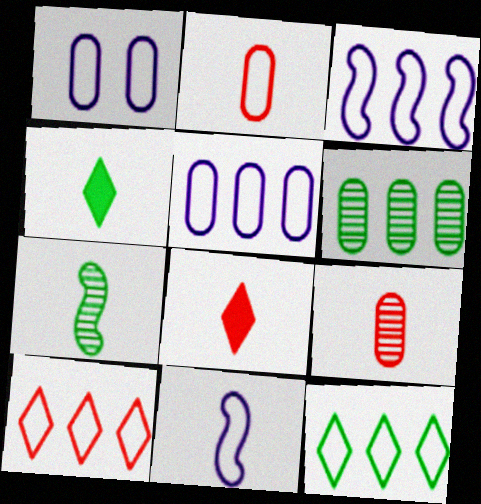[[4, 9, 11]]